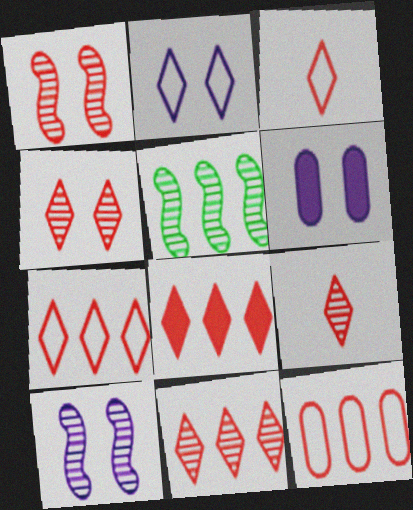[[2, 6, 10], 
[3, 4, 8], 
[3, 5, 6], 
[4, 9, 11], 
[7, 8, 11]]